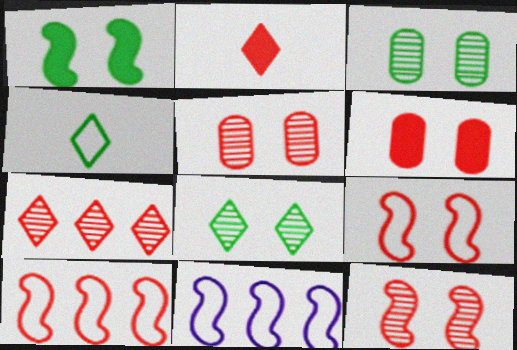[[2, 3, 11], 
[2, 5, 10]]